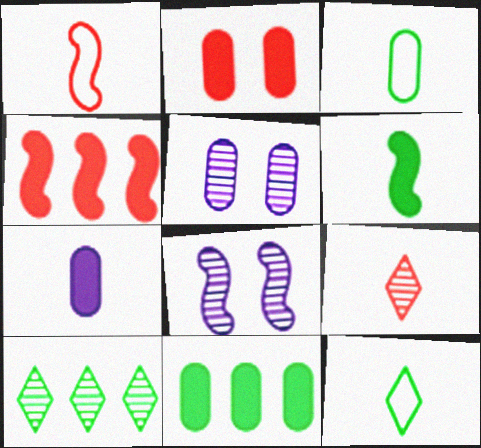[[2, 7, 11], 
[4, 5, 12]]